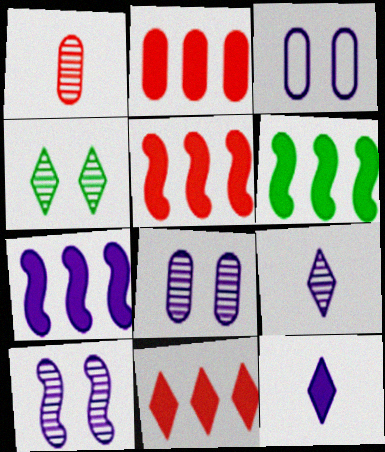[[2, 5, 11], 
[3, 7, 9], 
[5, 6, 7]]